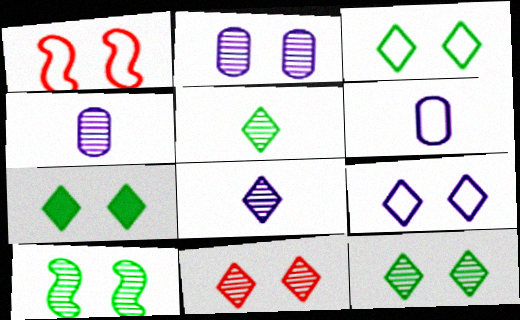[[1, 2, 7], 
[2, 10, 11], 
[3, 7, 12], 
[7, 9, 11]]